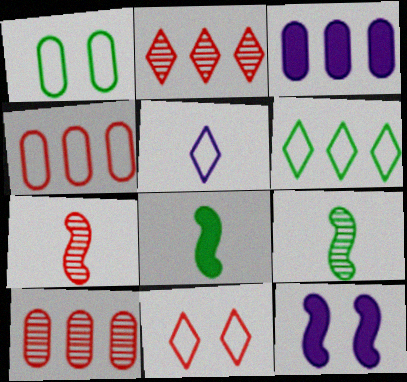[[3, 9, 11], 
[5, 6, 11]]